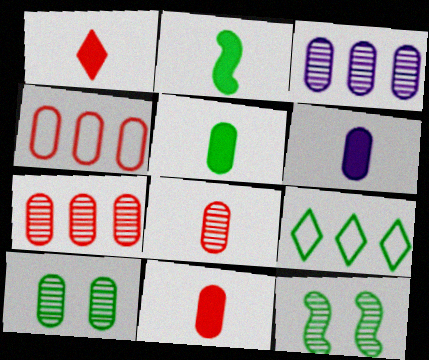[[1, 2, 6], 
[2, 9, 10], 
[3, 8, 10], 
[4, 6, 10], 
[5, 6, 11], 
[5, 9, 12]]